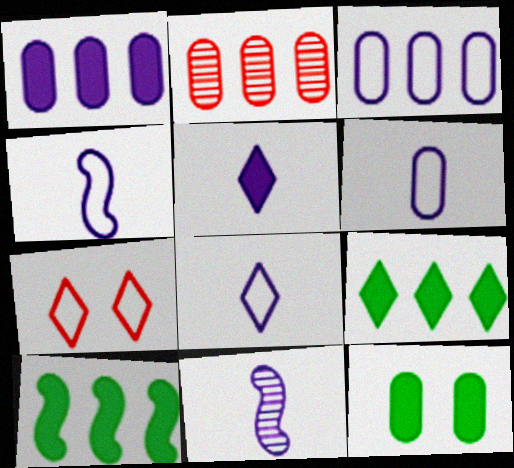[[2, 6, 12], 
[4, 6, 8], 
[5, 6, 11]]